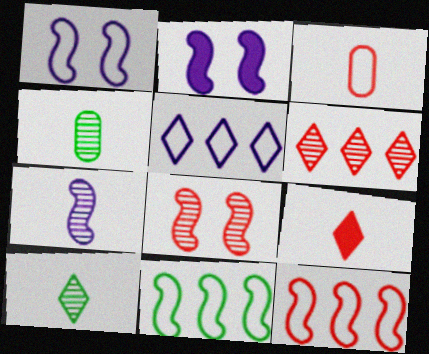[]